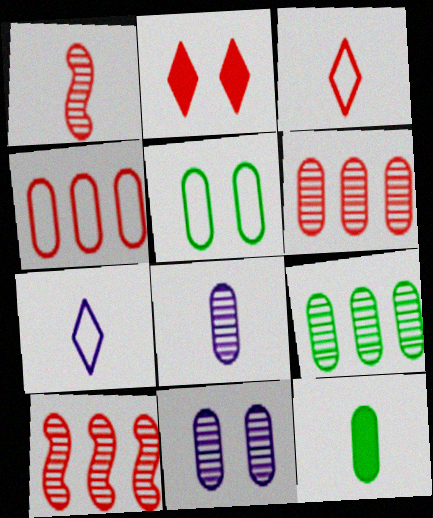[[1, 2, 4], 
[1, 7, 12], 
[4, 11, 12], 
[5, 9, 12]]